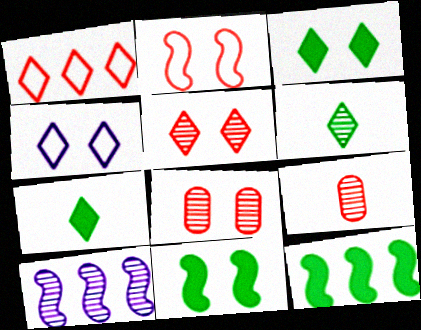[[3, 4, 5], 
[4, 8, 11], 
[4, 9, 12], 
[6, 8, 10]]